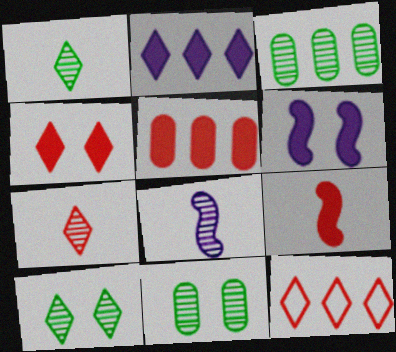[[4, 5, 9], 
[4, 7, 12]]